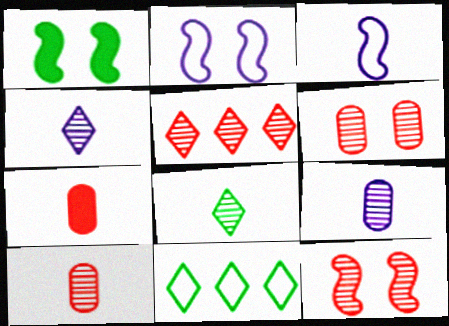[[1, 2, 12], 
[3, 7, 8], 
[5, 10, 12]]